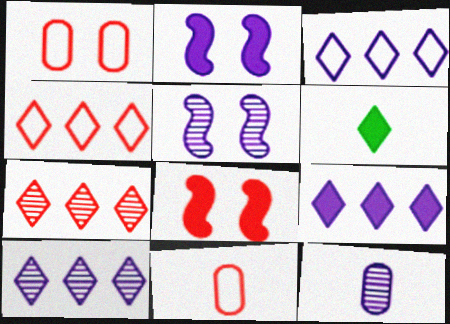[[2, 3, 12], 
[3, 9, 10], 
[5, 10, 12], 
[7, 8, 11]]